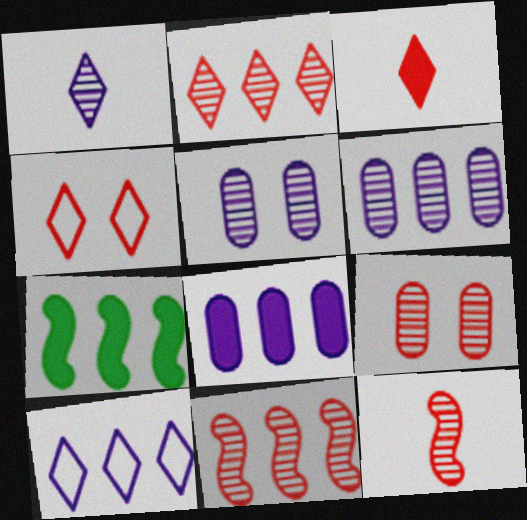[[2, 3, 4], 
[2, 9, 12]]